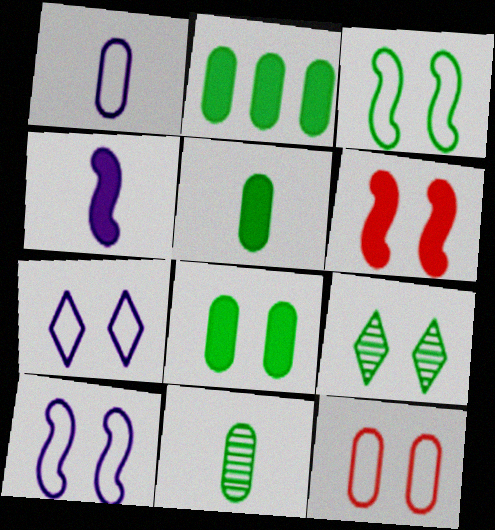[[2, 5, 8], 
[3, 7, 12], 
[3, 8, 9]]